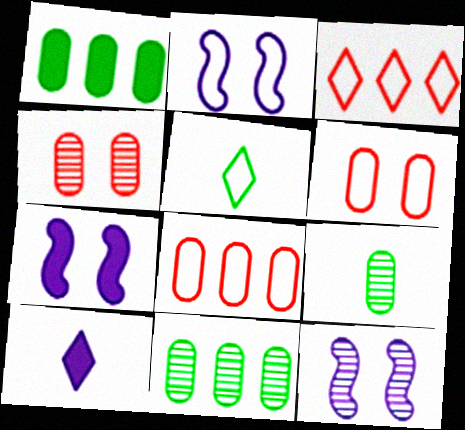[[2, 5, 8], 
[2, 7, 12], 
[3, 7, 9]]